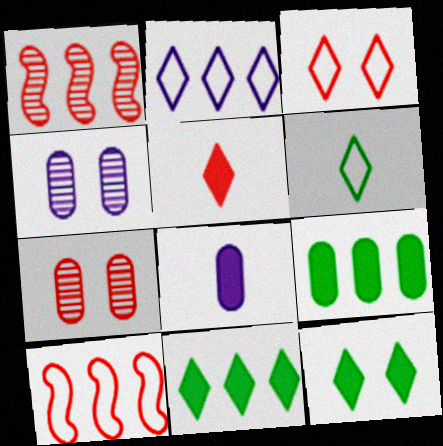[[1, 2, 9], 
[2, 3, 6], 
[5, 7, 10]]